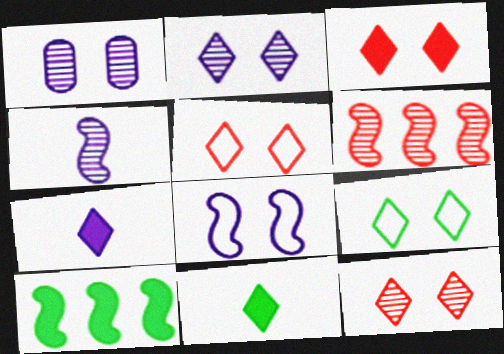[[2, 3, 9], 
[3, 5, 12]]